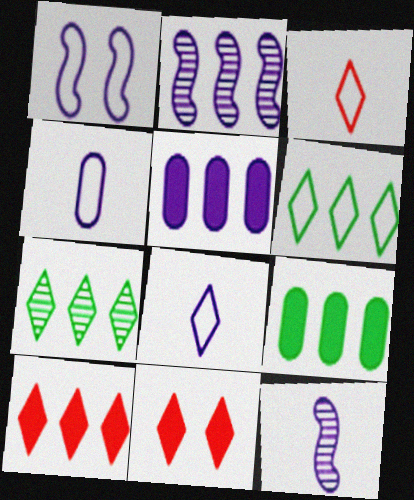[[7, 8, 11]]